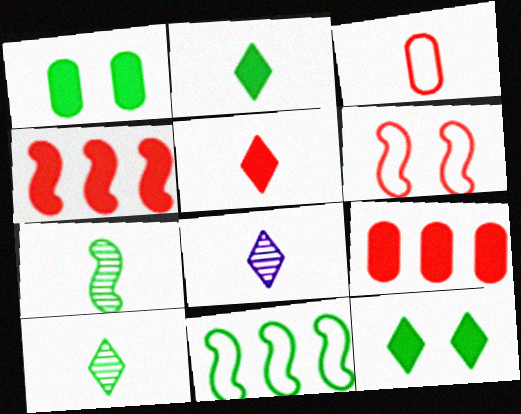[[1, 10, 11]]